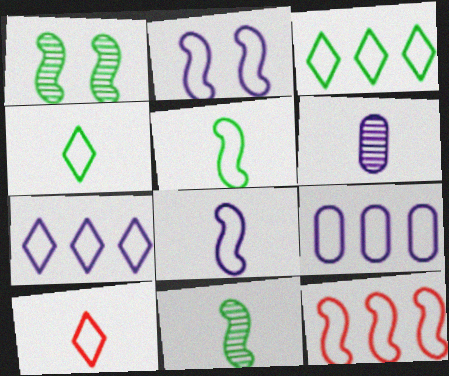[[2, 5, 12], 
[3, 9, 12]]